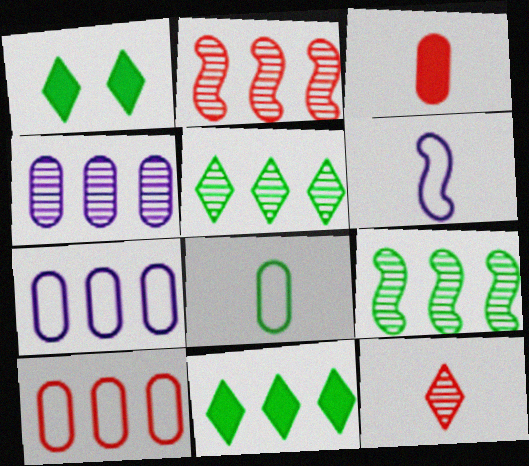[[1, 8, 9], 
[2, 4, 5], 
[2, 7, 11]]